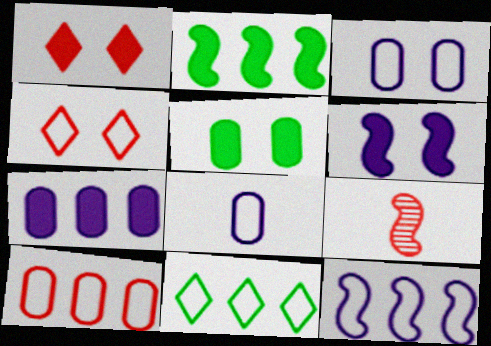[[1, 5, 6], 
[1, 9, 10], 
[10, 11, 12]]